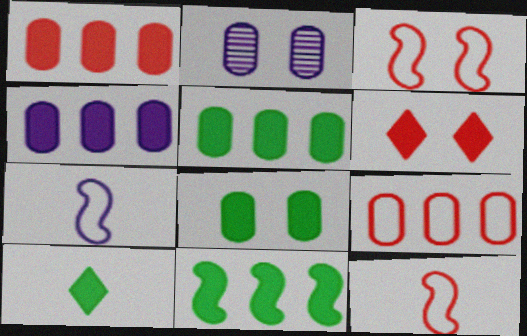[[1, 4, 5], 
[8, 10, 11]]